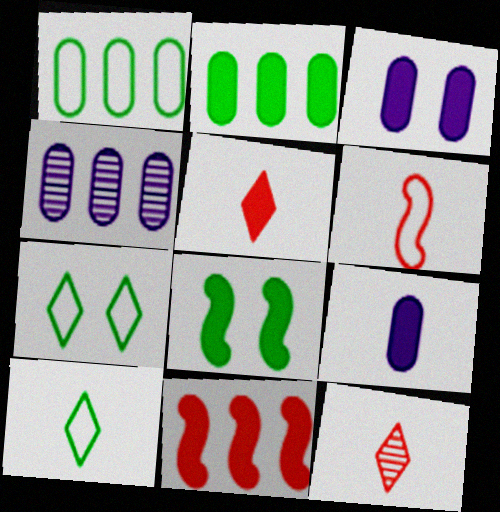[]